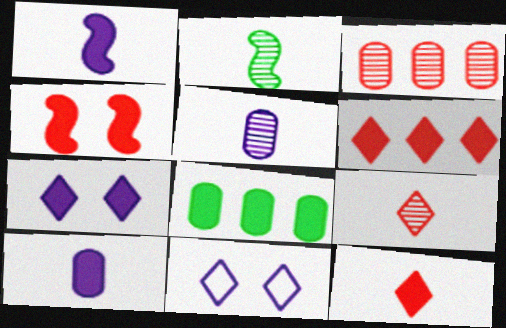[[2, 5, 9]]